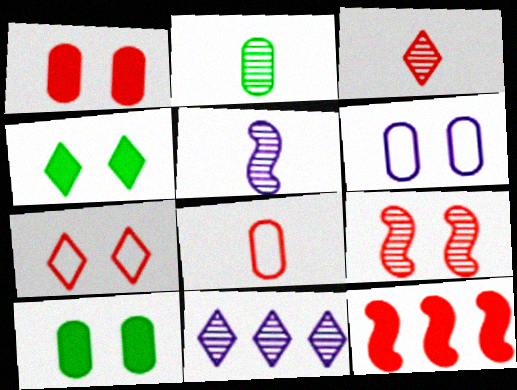[[1, 7, 9], 
[2, 3, 5], 
[2, 9, 11], 
[4, 6, 9]]